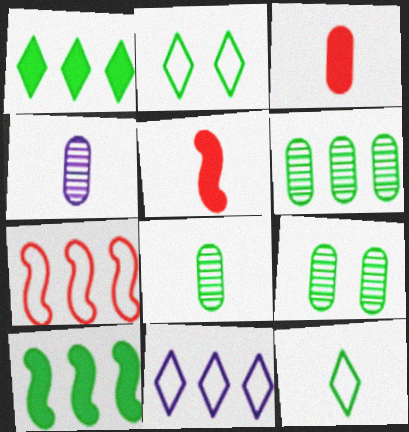[[2, 8, 10], 
[4, 5, 12], 
[5, 9, 11], 
[6, 8, 9], 
[9, 10, 12]]